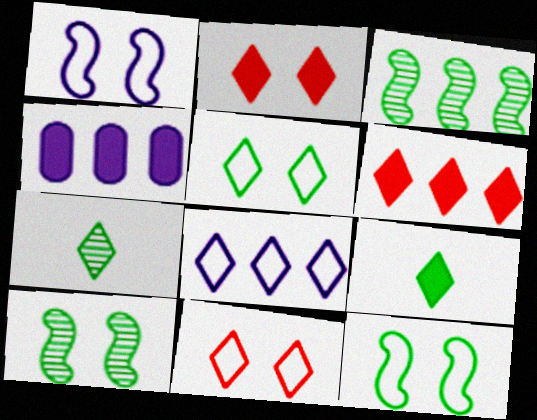[[2, 7, 8]]